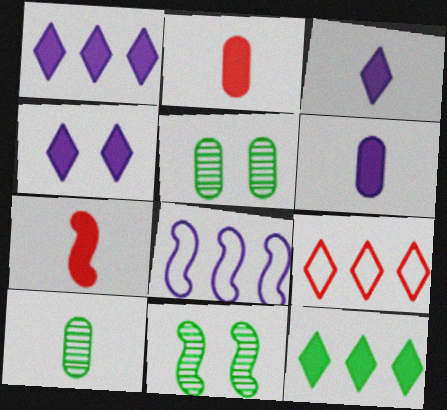[[1, 3, 4], 
[6, 9, 11], 
[7, 8, 11]]